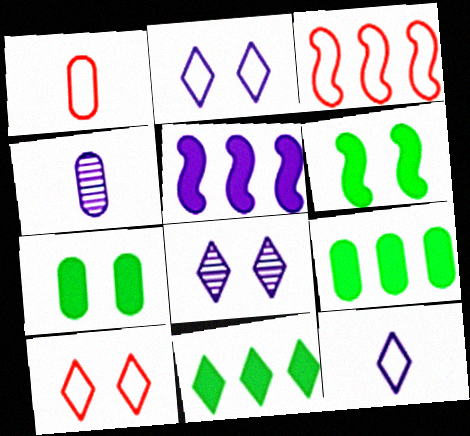[[1, 3, 10], 
[2, 4, 5]]